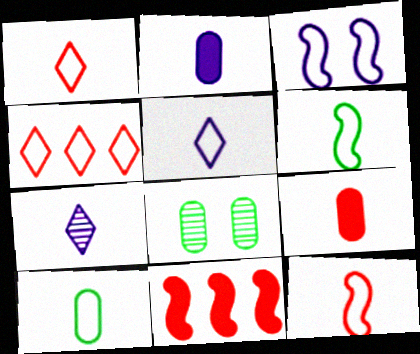[[3, 4, 10], 
[5, 8, 11], 
[5, 10, 12], 
[6, 7, 9]]